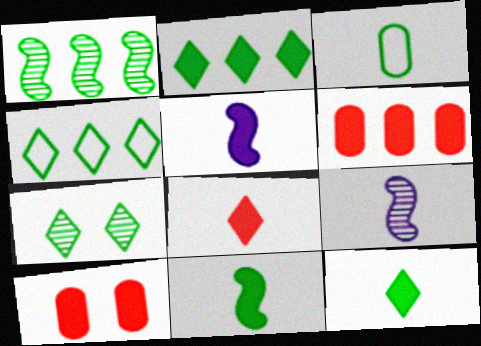[[2, 5, 10], 
[3, 8, 9], 
[4, 7, 12], 
[4, 9, 10]]